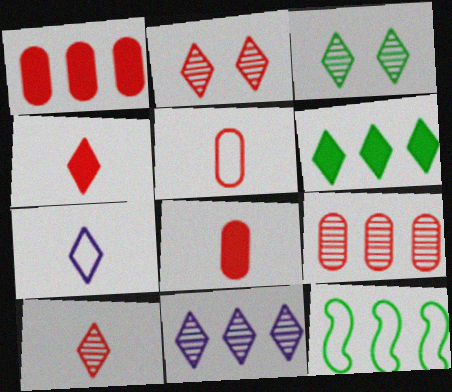[[1, 11, 12], 
[2, 6, 7], 
[3, 10, 11]]